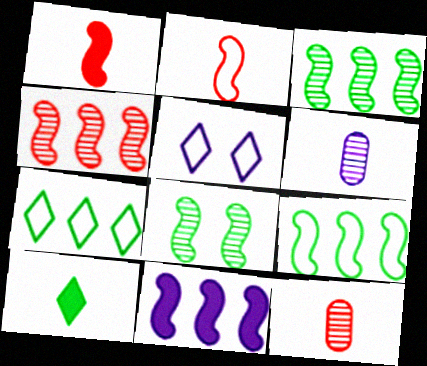[[2, 6, 10], 
[2, 8, 11], 
[4, 9, 11], 
[5, 6, 11]]